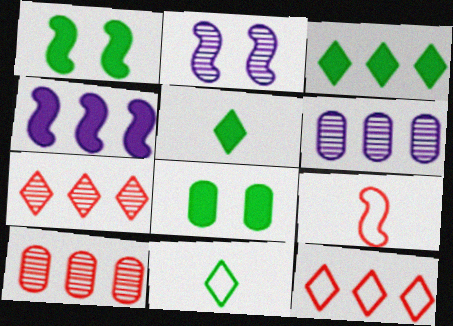[]